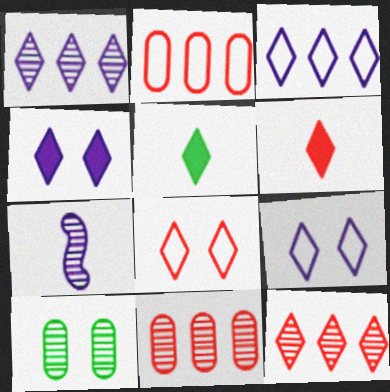[[1, 5, 8], 
[5, 9, 12], 
[6, 8, 12], 
[7, 10, 12]]